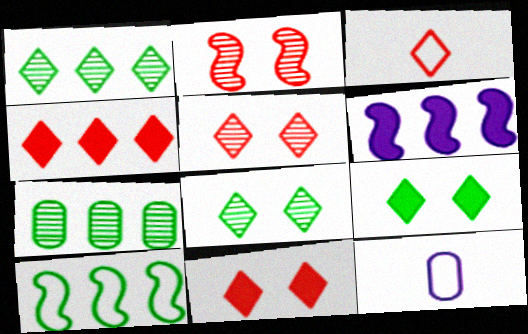[[3, 4, 5]]